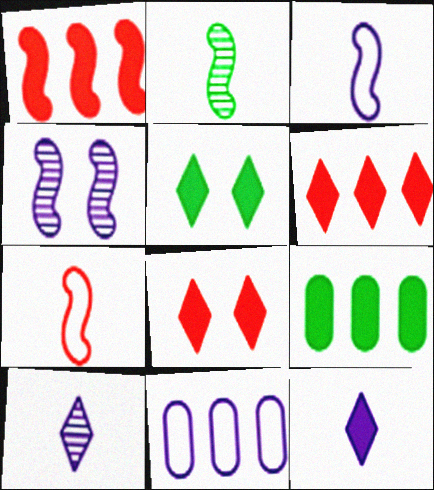[[2, 8, 11], 
[4, 11, 12], 
[5, 6, 12]]